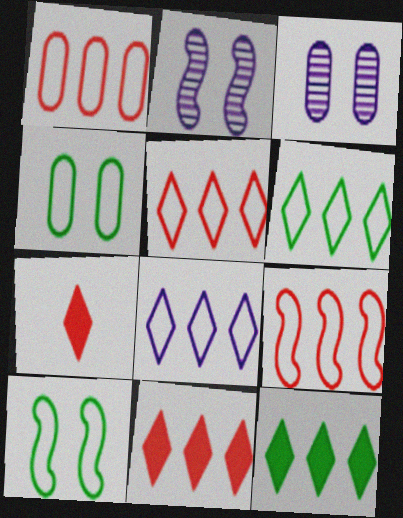[[1, 5, 9], 
[5, 6, 8]]